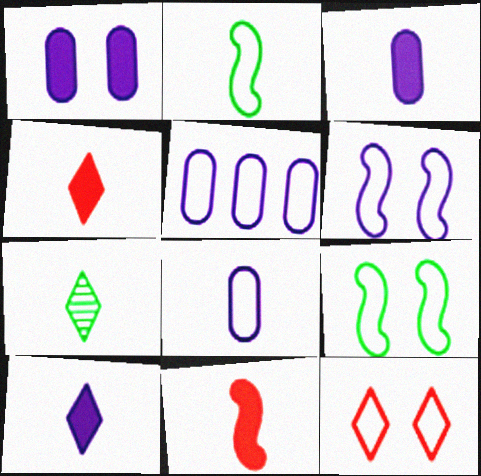[[2, 5, 12], 
[7, 8, 11]]